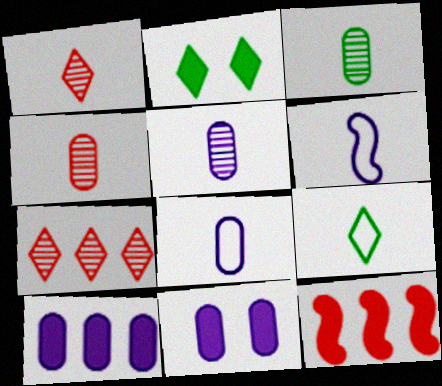[[3, 4, 5]]